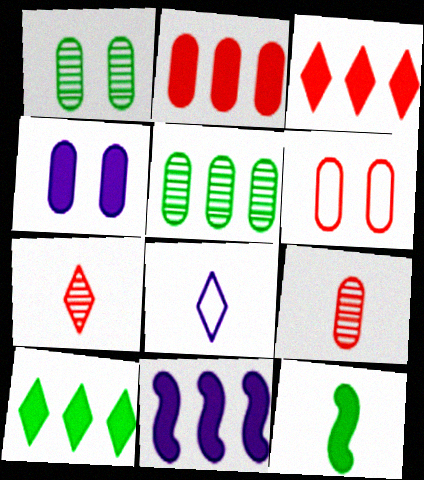[[1, 4, 6], 
[2, 6, 9], 
[2, 10, 11], 
[3, 4, 12], 
[8, 9, 12]]